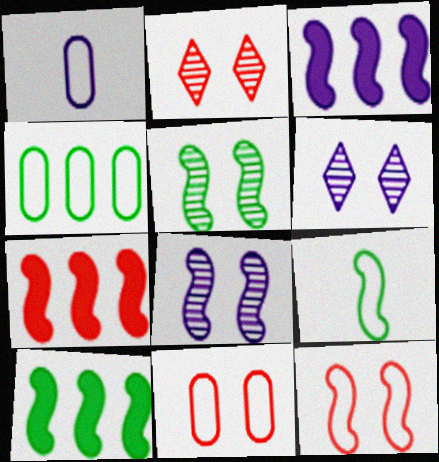[[1, 2, 10], 
[1, 3, 6], 
[1, 4, 11], 
[3, 7, 10], 
[5, 9, 10], 
[7, 8, 9]]